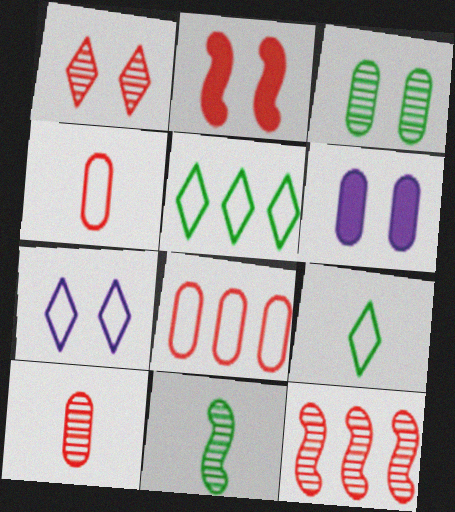[[1, 10, 12], 
[2, 3, 7], 
[6, 9, 12]]